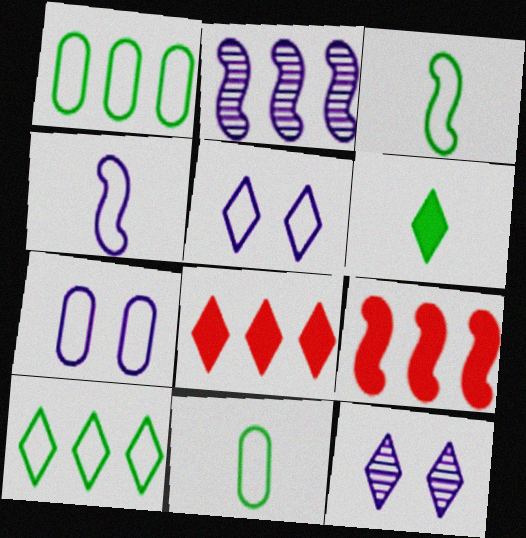[[1, 2, 8], 
[9, 11, 12]]